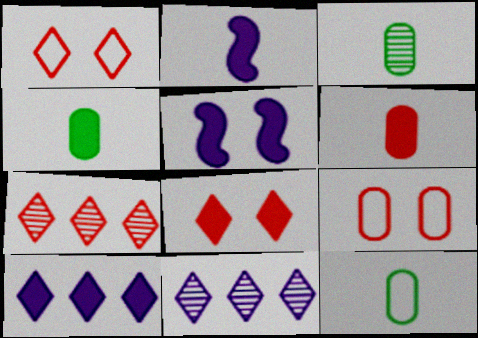[[3, 4, 12], 
[5, 7, 12]]